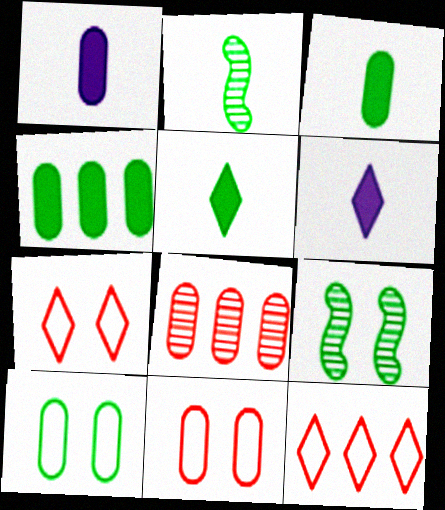[[1, 8, 10], 
[1, 9, 12]]